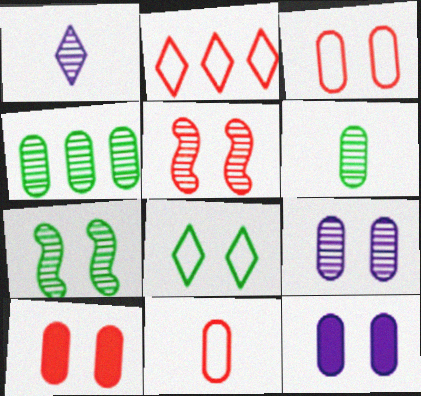[[1, 4, 5], 
[4, 11, 12], 
[5, 8, 12]]